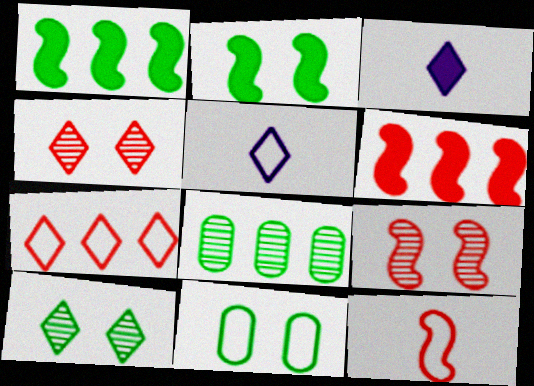[[2, 10, 11], 
[3, 7, 10], 
[6, 9, 12]]